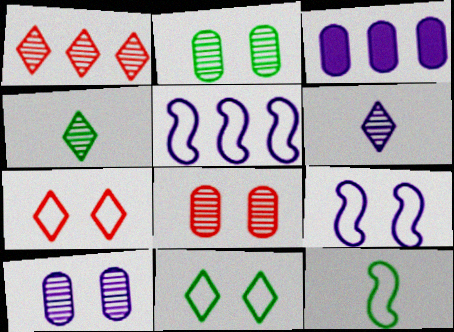[[2, 8, 10], 
[3, 6, 9]]